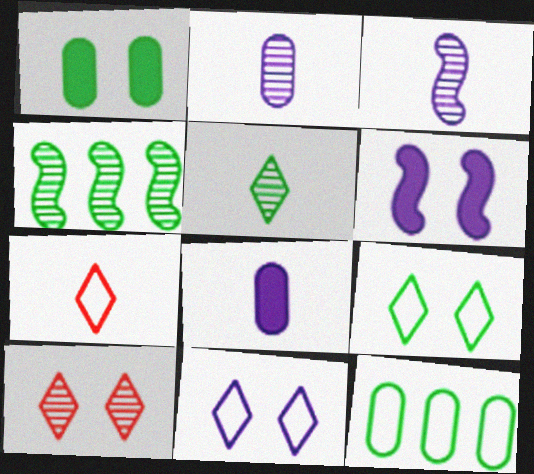[[2, 4, 10]]